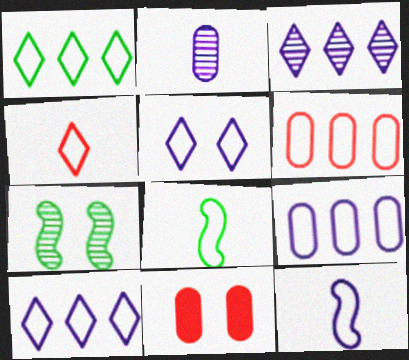[[1, 4, 5], 
[3, 8, 11], 
[5, 6, 8], 
[5, 7, 11], 
[5, 9, 12]]